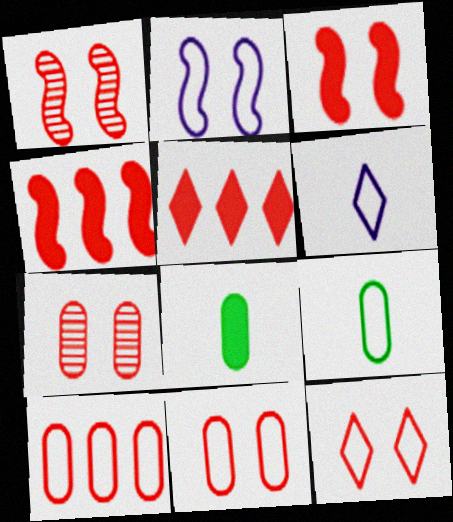[[3, 7, 12]]